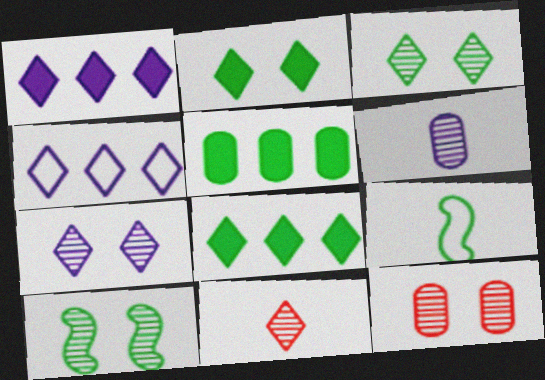[[1, 9, 12], 
[2, 4, 11], 
[3, 5, 9], 
[7, 10, 12]]